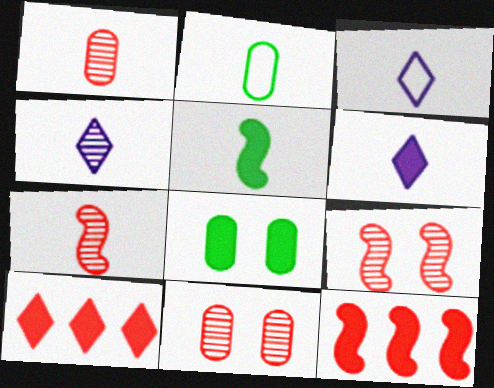[[1, 3, 5], 
[2, 6, 7], 
[3, 4, 6], 
[6, 8, 12]]